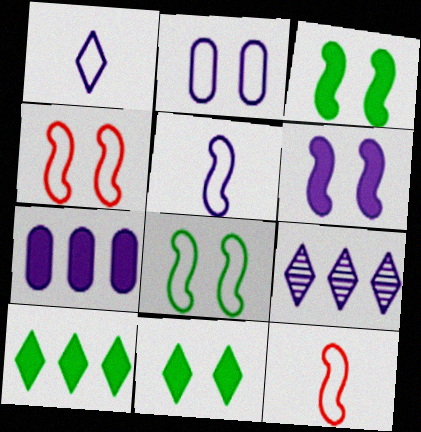[]